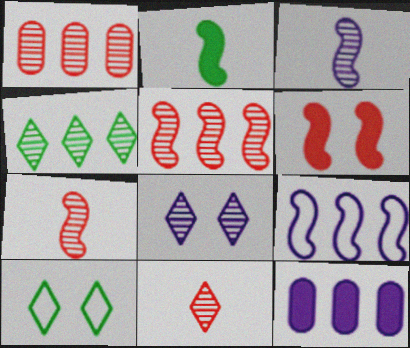[[4, 8, 11], 
[7, 10, 12]]